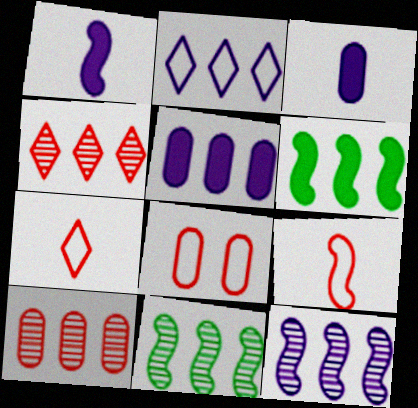[[2, 5, 12], 
[2, 6, 10]]